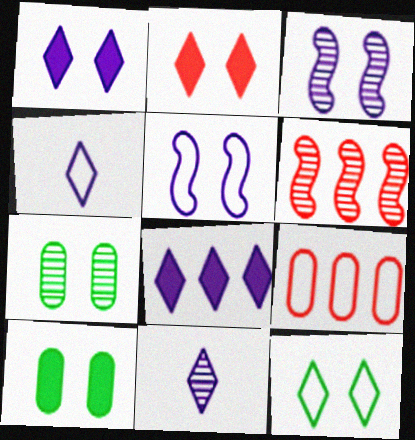[[2, 5, 7], 
[4, 6, 10], 
[6, 7, 11]]